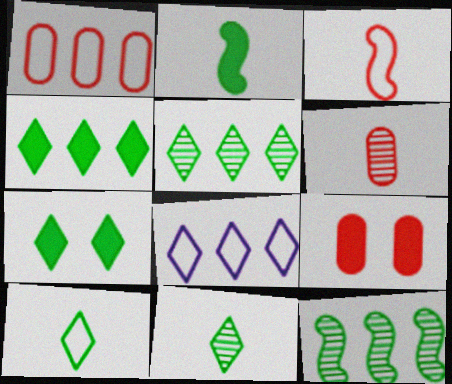[[1, 6, 9], 
[5, 7, 10]]